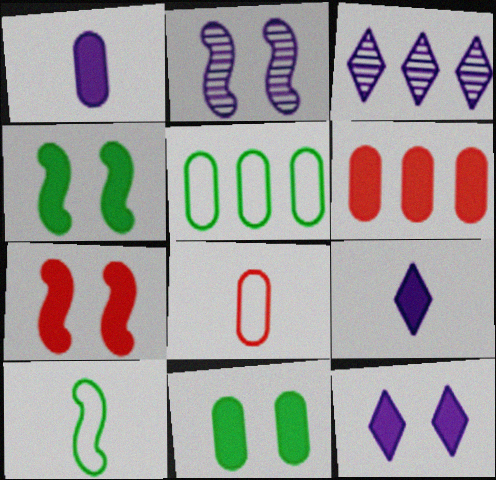[[1, 6, 11], 
[3, 4, 8], 
[4, 6, 9], 
[7, 11, 12]]